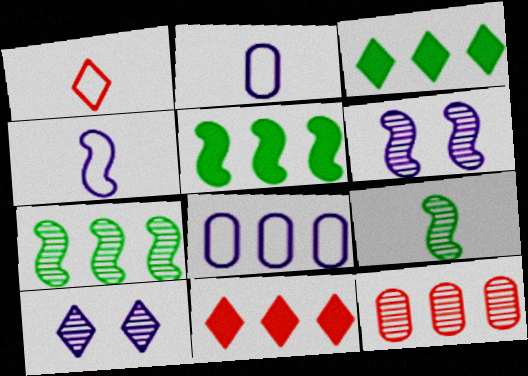[[1, 3, 10], 
[7, 8, 11], 
[9, 10, 12]]